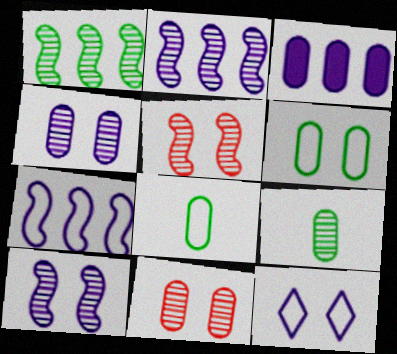[[3, 8, 11]]